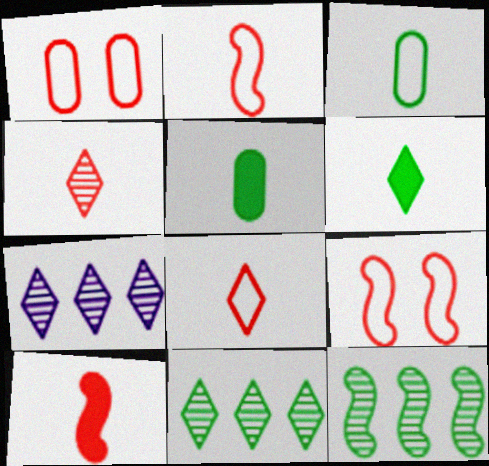[[5, 7, 9]]